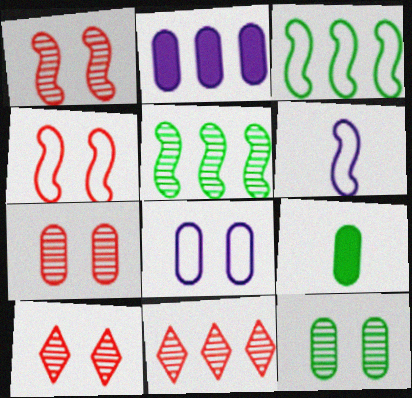[[1, 7, 10], 
[2, 3, 11], 
[3, 4, 6]]